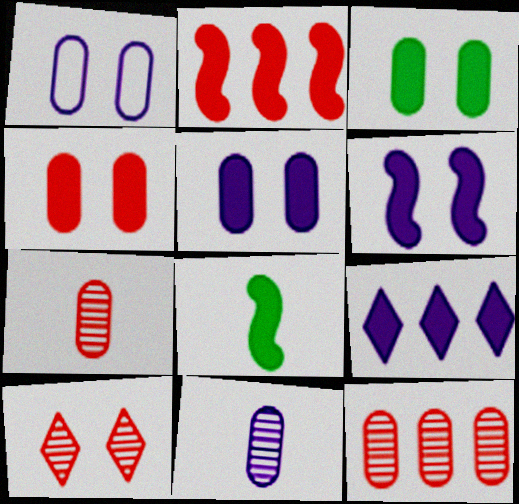[[2, 6, 8], 
[3, 4, 5], 
[4, 8, 9]]